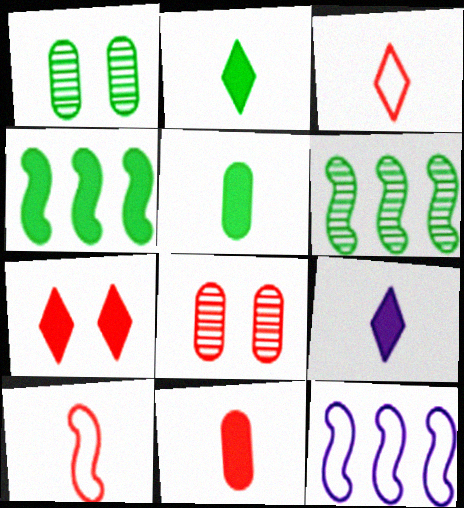[[2, 8, 12]]